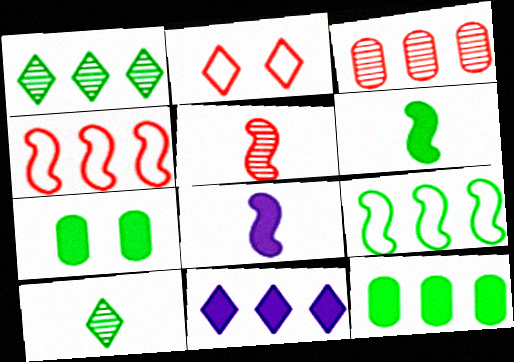[[1, 9, 12], 
[2, 10, 11], 
[3, 9, 11], 
[7, 9, 10]]